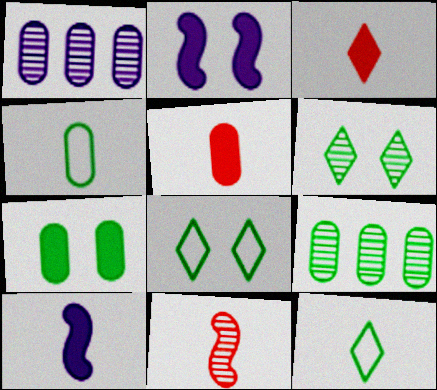[[1, 6, 11], 
[4, 7, 9]]